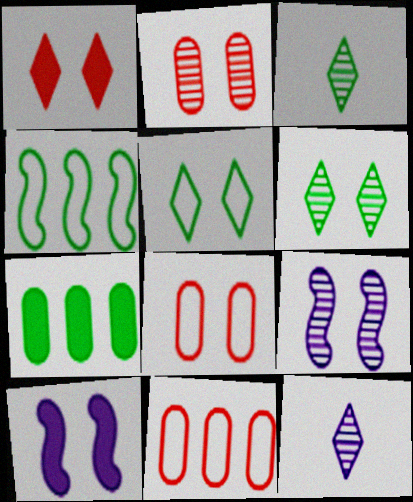[[2, 5, 10], 
[2, 6, 9], 
[3, 10, 11], 
[6, 8, 10]]